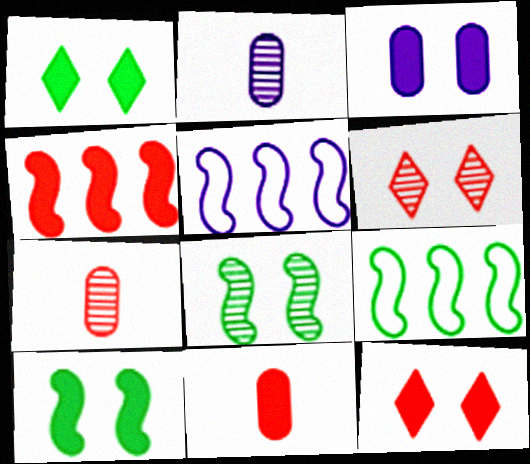[[1, 5, 7], 
[2, 9, 12], 
[3, 10, 12], 
[4, 11, 12]]